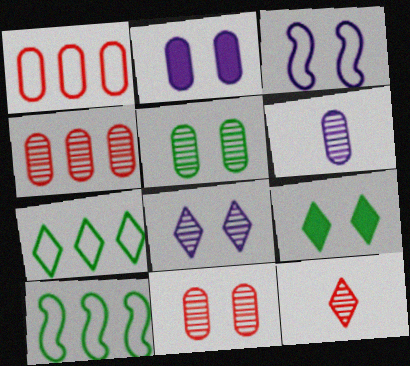[[2, 3, 8], 
[2, 10, 12], 
[3, 9, 11], 
[4, 5, 6]]